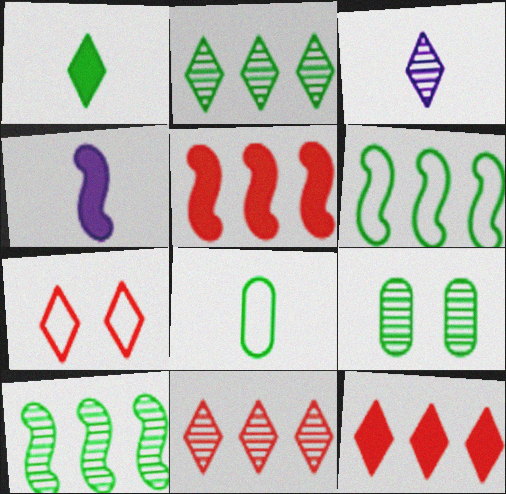[[1, 6, 9]]